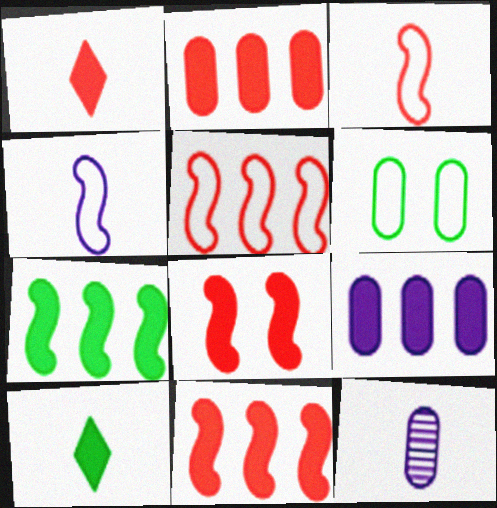[[1, 2, 8], 
[2, 6, 12], 
[3, 10, 12], 
[8, 9, 10]]